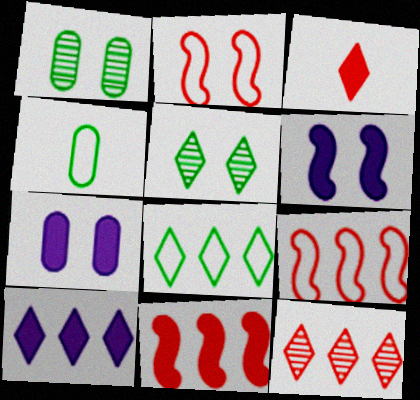[[2, 5, 7], 
[4, 6, 12], 
[8, 10, 12]]